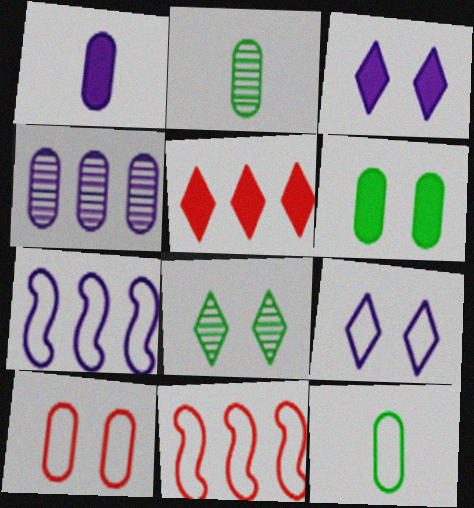[[1, 8, 11], 
[2, 3, 11], 
[9, 11, 12]]